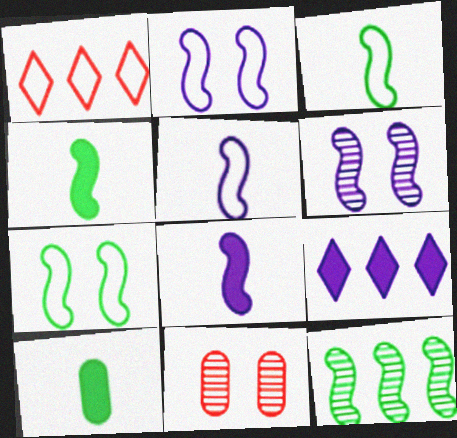[[1, 6, 10], 
[3, 9, 11], 
[4, 7, 12]]